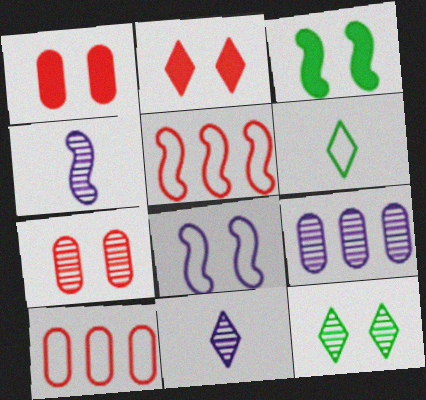[[1, 8, 12], 
[3, 4, 5], 
[3, 10, 11], 
[6, 8, 10]]